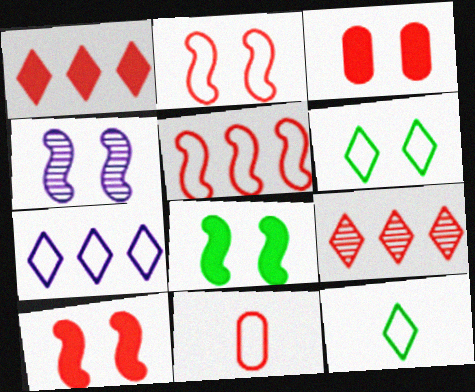[[2, 4, 8], 
[3, 4, 6], 
[9, 10, 11]]